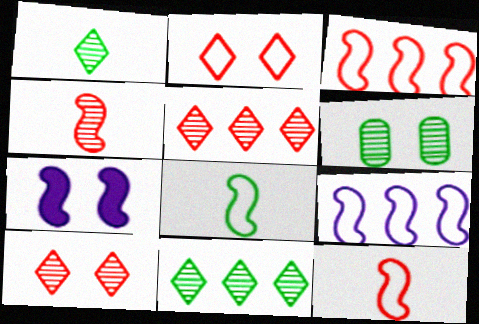[[2, 6, 7]]